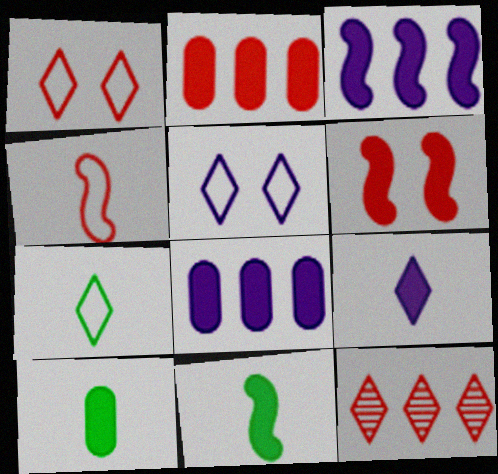[[3, 6, 11]]